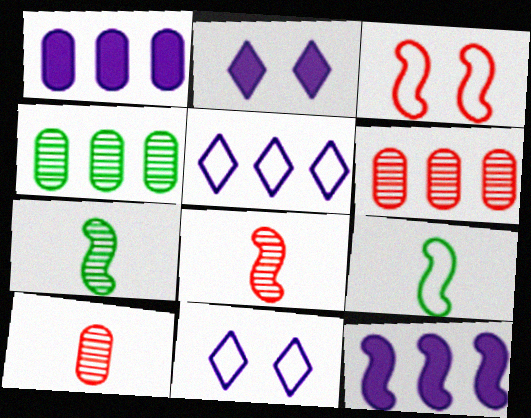[[2, 6, 9], 
[3, 7, 12]]